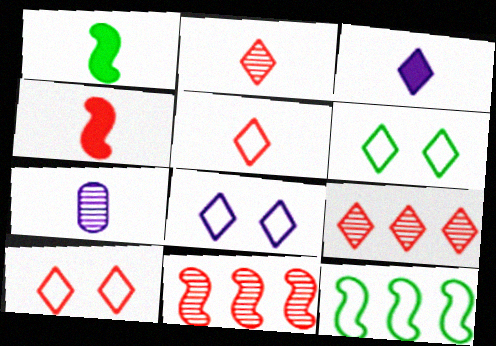[[1, 5, 7], 
[3, 6, 9], 
[6, 8, 10]]